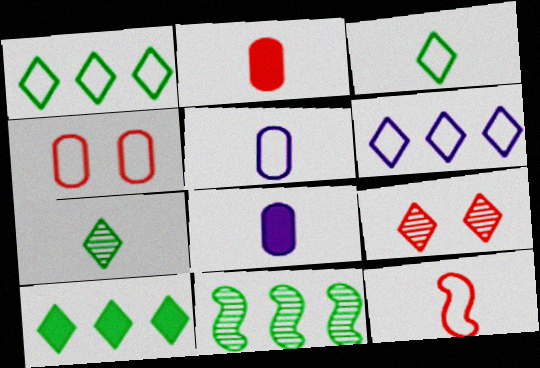[[3, 5, 12], 
[7, 8, 12]]